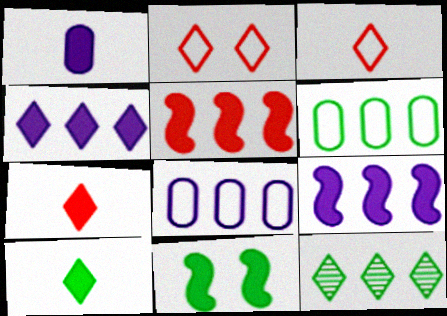[[5, 8, 12]]